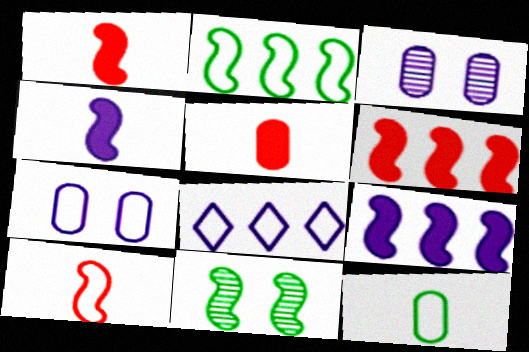[[3, 4, 8], 
[5, 8, 11], 
[9, 10, 11]]